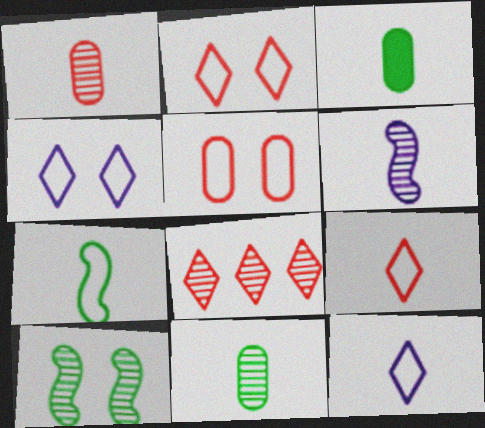[[3, 6, 9]]